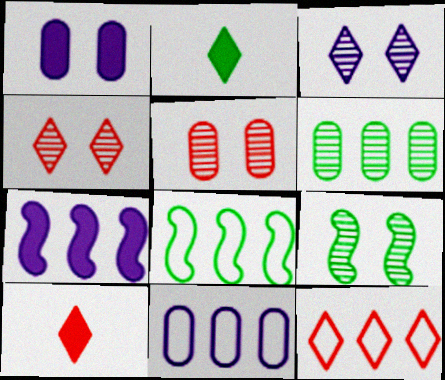[[2, 3, 12], 
[3, 5, 9], 
[4, 10, 12], 
[6, 7, 12], 
[8, 11, 12], 
[9, 10, 11]]